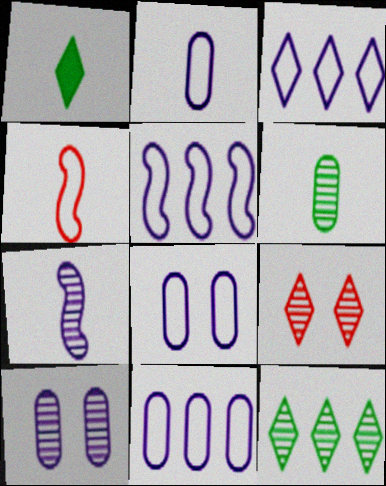[[1, 3, 9], 
[2, 8, 11], 
[3, 5, 11]]